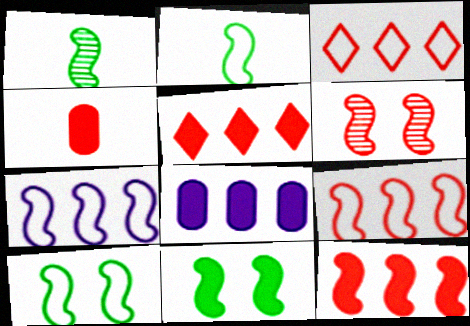[[3, 4, 6]]